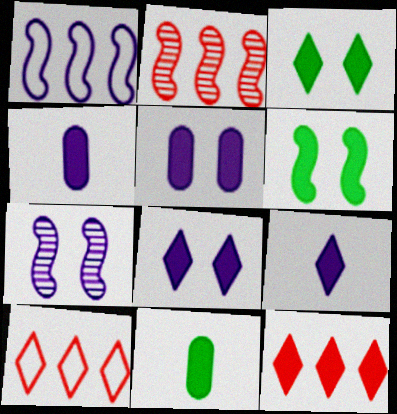[[3, 9, 12], 
[4, 6, 12], 
[7, 10, 11]]